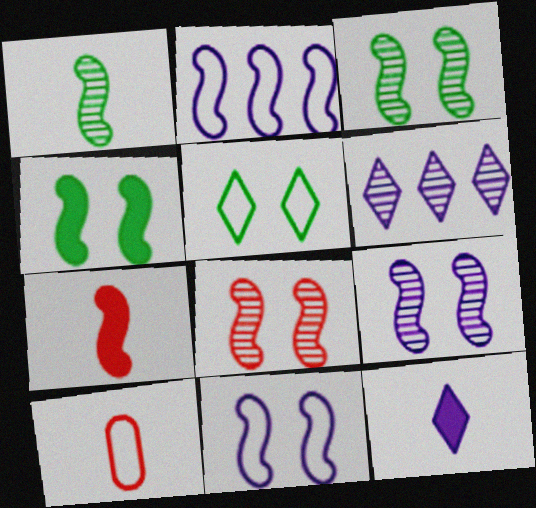[[1, 10, 12], 
[2, 3, 7], 
[2, 5, 10], 
[3, 8, 9], 
[4, 6, 10], 
[4, 8, 11]]